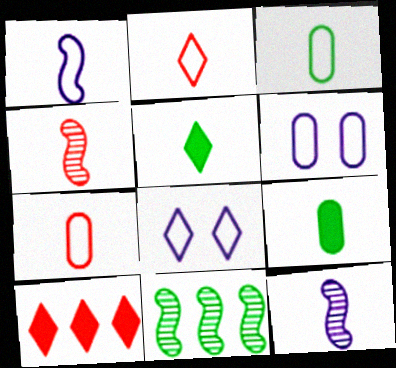[[1, 2, 3], 
[2, 9, 12], 
[5, 7, 12]]